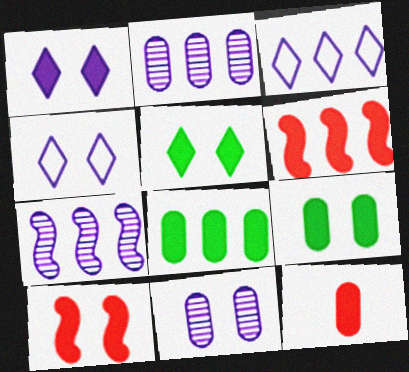[[1, 9, 10]]